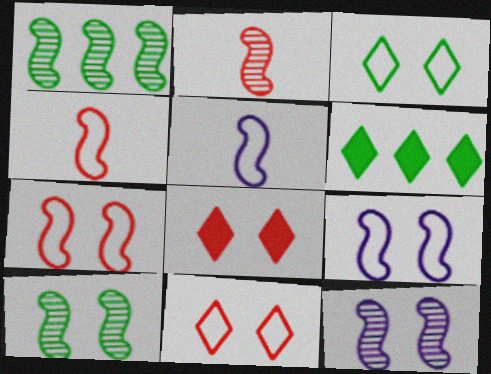[[1, 2, 12]]